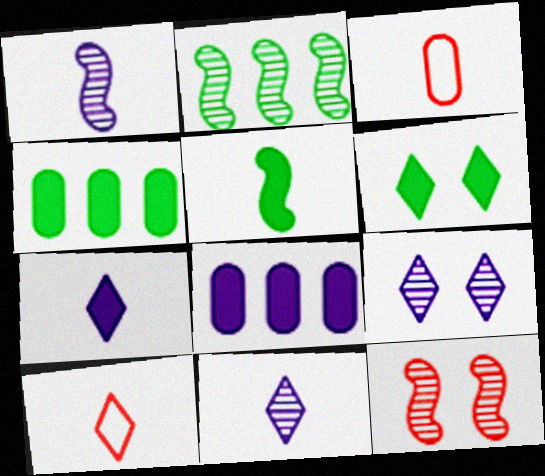[[1, 2, 12], 
[3, 5, 11], 
[4, 5, 6]]